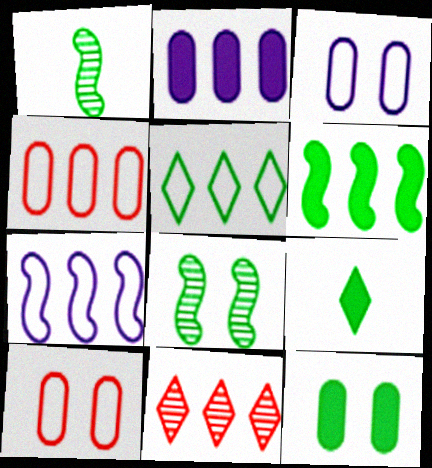[[1, 5, 12], 
[4, 5, 7], 
[6, 9, 12]]